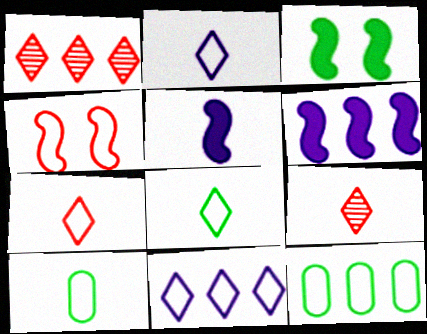[[1, 6, 12], 
[2, 4, 12], 
[2, 7, 8], 
[4, 10, 11], 
[5, 9, 10]]